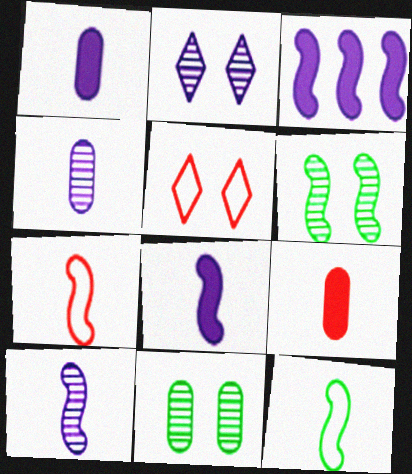[[3, 6, 7]]